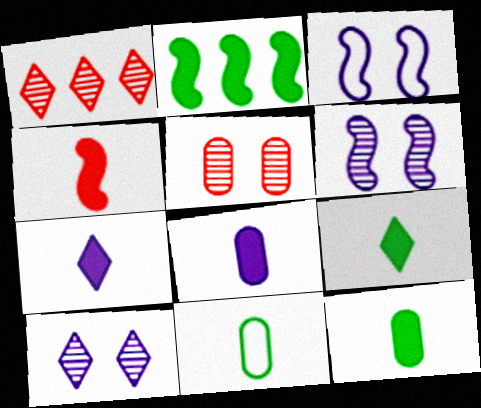[[1, 3, 12], 
[4, 7, 12], 
[4, 8, 9]]